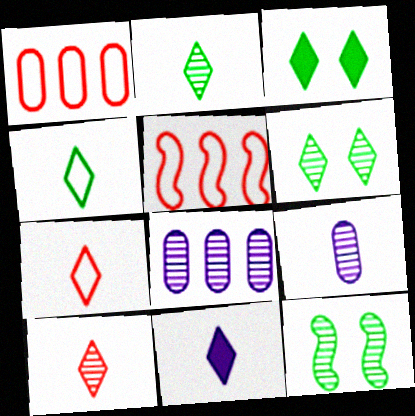[[1, 11, 12], 
[2, 7, 11], 
[3, 5, 9], 
[4, 10, 11], 
[8, 10, 12]]